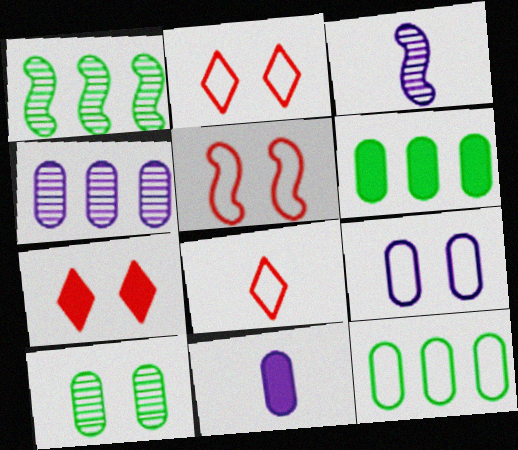[[1, 2, 11], 
[2, 3, 6], 
[3, 7, 12], 
[4, 9, 11]]